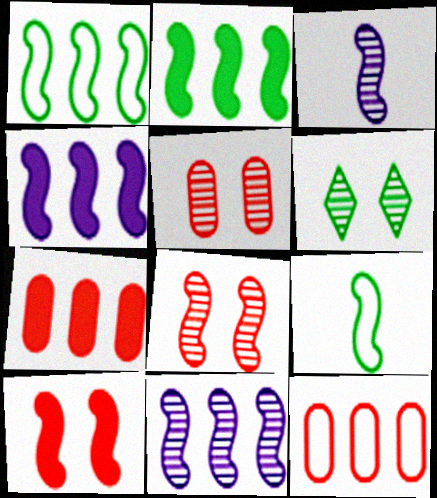[[1, 3, 10], 
[4, 8, 9], 
[9, 10, 11]]